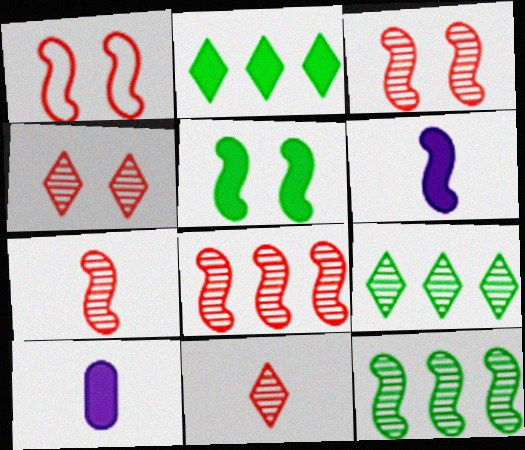[[1, 6, 12], 
[1, 9, 10], 
[3, 7, 8]]